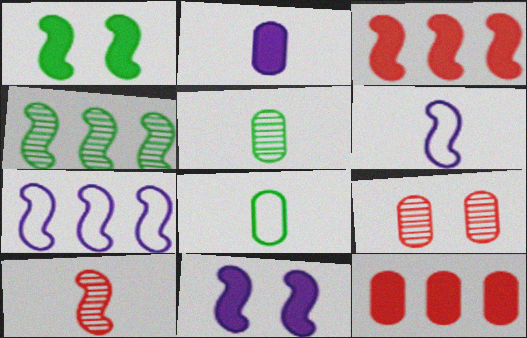[[1, 7, 10], 
[3, 4, 7]]